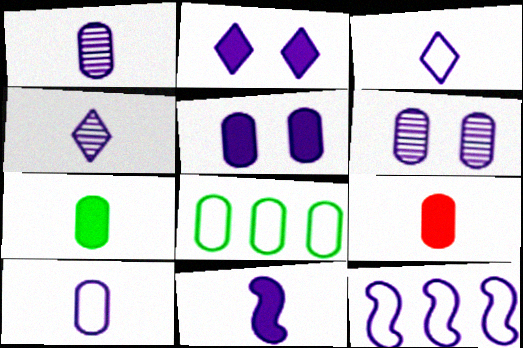[[1, 2, 12], 
[1, 3, 11], 
[4, 5, 12], 
[4, 10, 11], 
[6, 8, 9]]